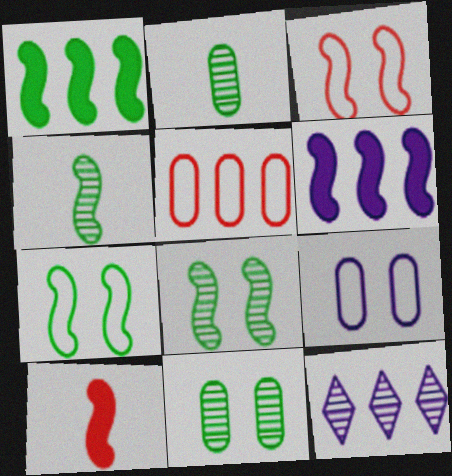[[1, 4, 7], 
[1, 5, 12], 
[3, 4, 6]]